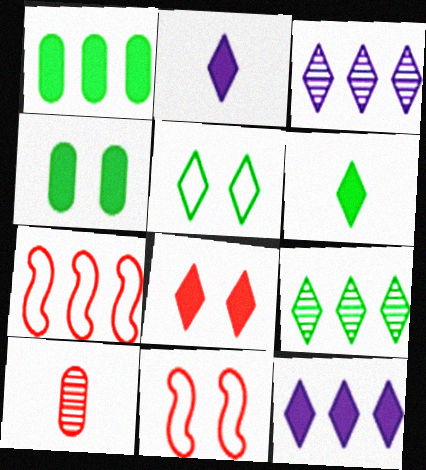[[1, 3, 7], 
[5, 6, 9], 
[6, 8, 12], 
[7, 8, 10]]